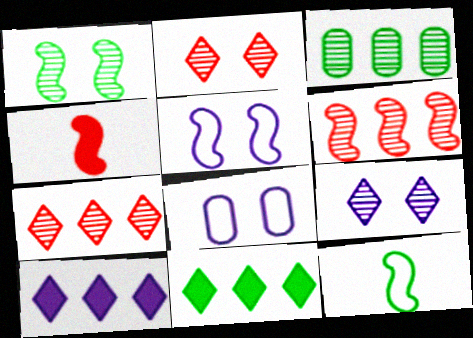[]